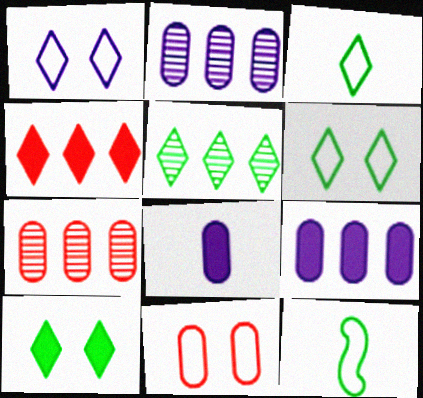[[3, 5, 10]]